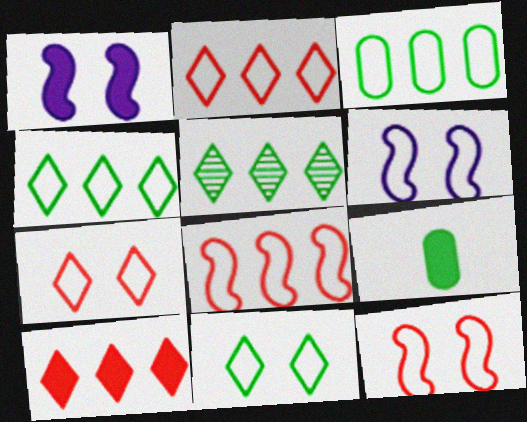[[1, 9, 10]]